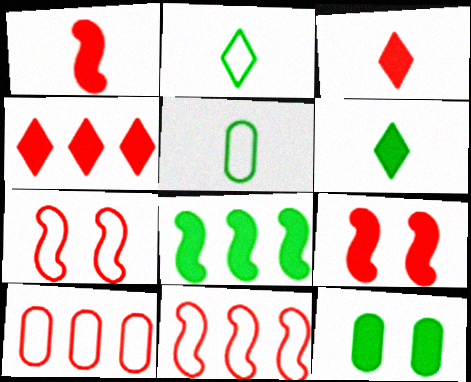[[6, 8, 12]]